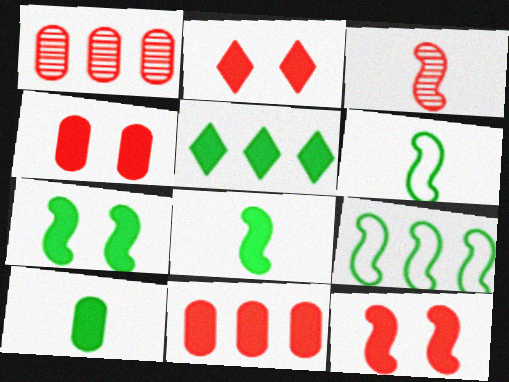[[2, 4, 12], 
[5, 7, 10]]